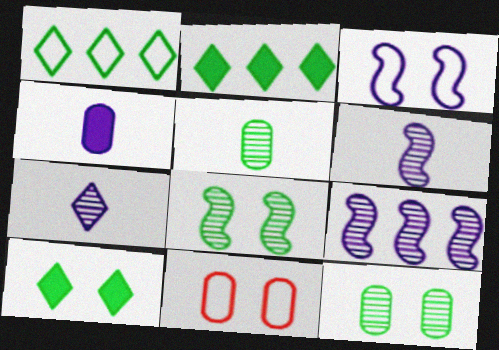[[2, 6, 11]]